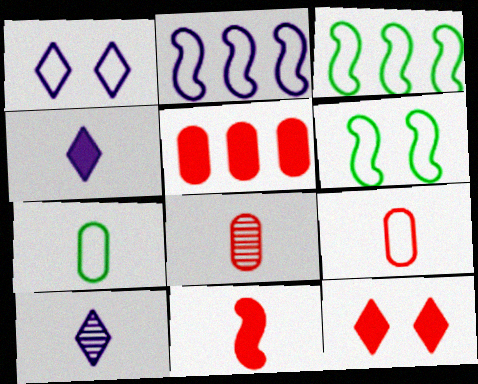[[1, 3, 9], 
[5, 6, 10], 
[5, 11, 12], 
[7, 10, 11]]